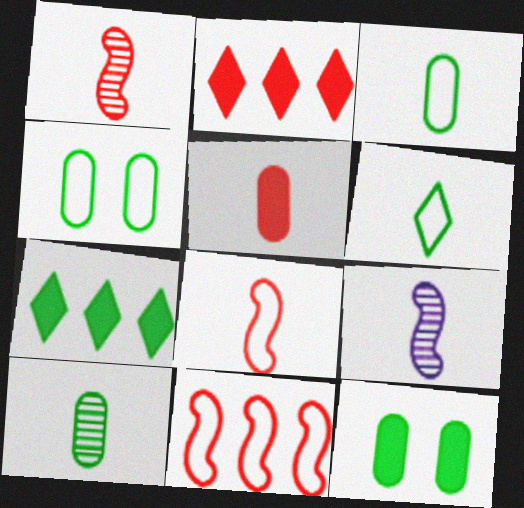[[2, 4, 9], 
[5, 6, 9]]